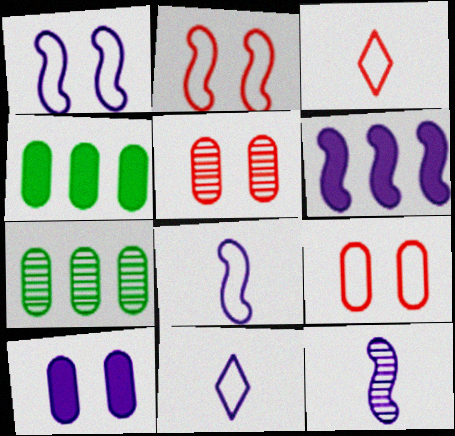[[1, 6, 12]]